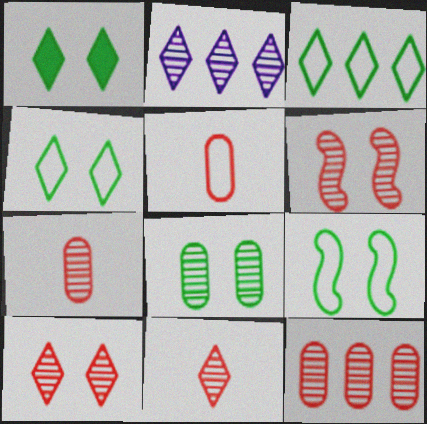[[1, 8, 9], 
[6, 11, 12]]